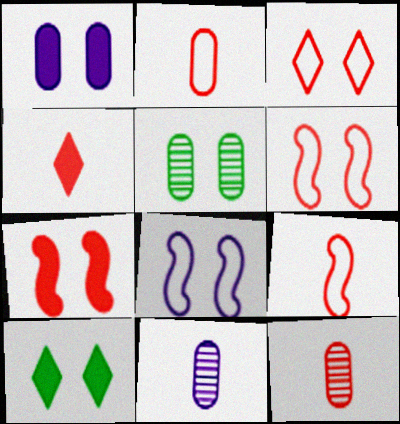[[1, 7, 10], 
[4, 9, 12]]